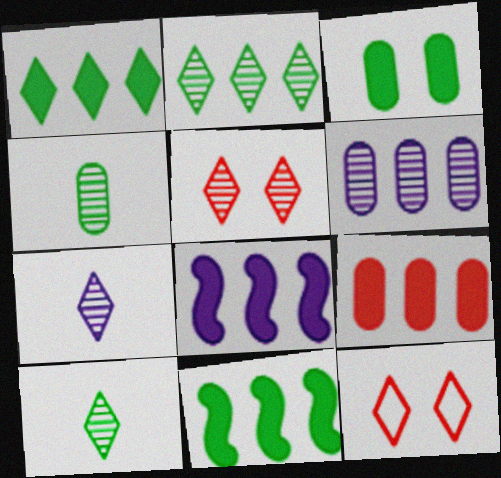[[1, 7, 12], 
[1, 8, 9], 
[2, 5, 7], 
[4, 8, 12]]